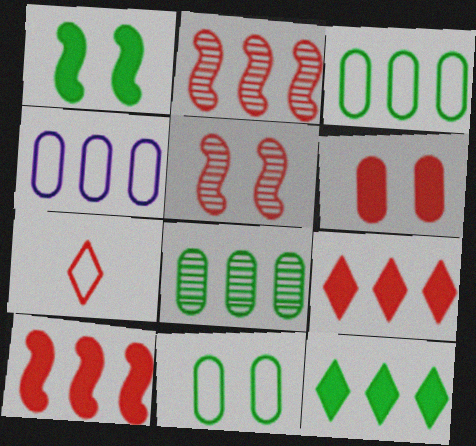[[2, 4, 12], 
[2, 6, 7]]